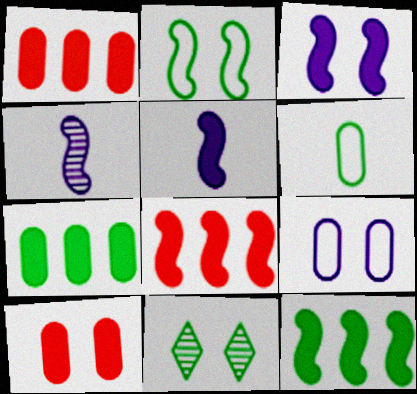[[2, 4, 8], 
[6, 11, 12]]